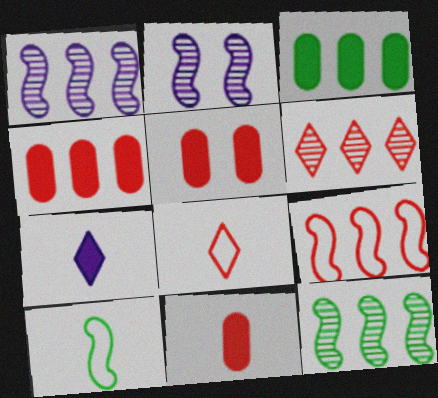[[2, 3, 8], 
[4, 5, 11], 
[4, 6, 9]]